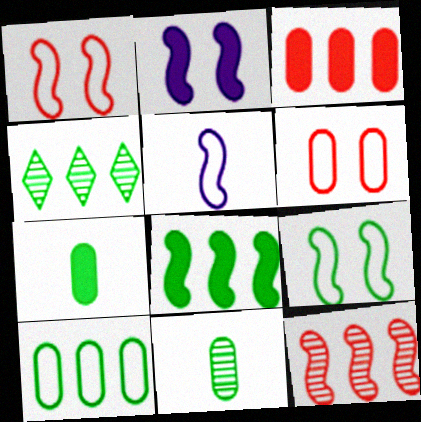[[4, 7, 9], 
[4, 8, 10]]